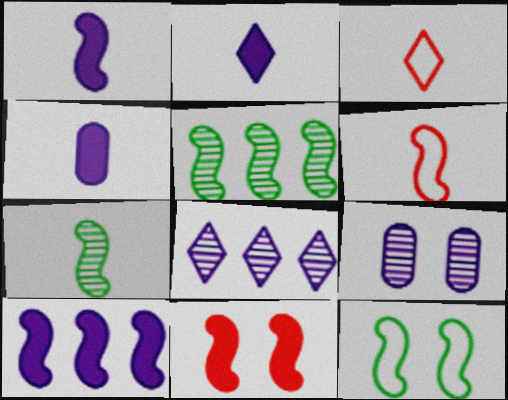[[1, 2, 4], 
[1, 6, 7], 
[3, 4, 7]]